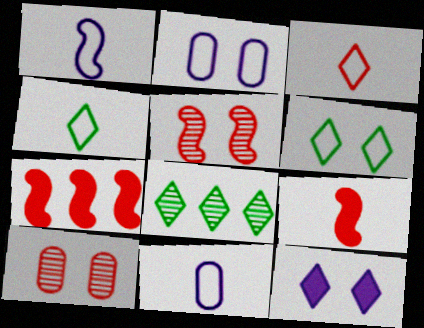[[2, 8, 9], 
[3, 7, 10], 
[3, 8, 12]]